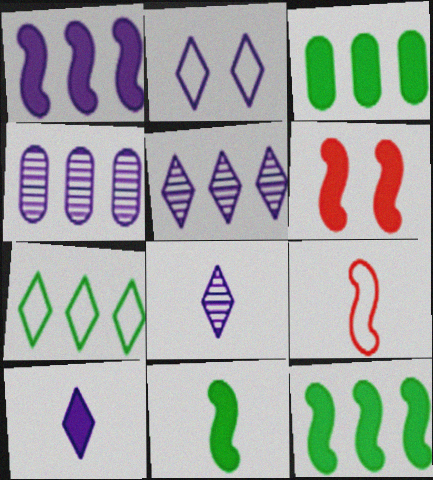[[1, 6, 11], 
[2, 5, 10], 
[3, 6, 10]]